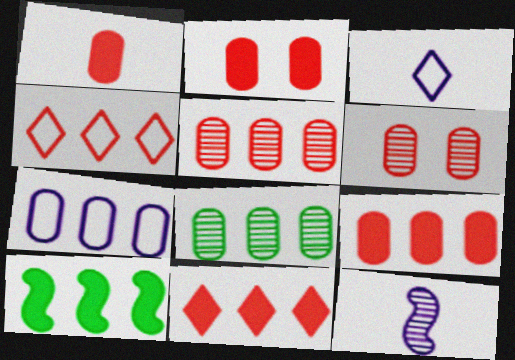[[1, 2, 9], 
[3, 6, 10], 
[7, 8, 9]]